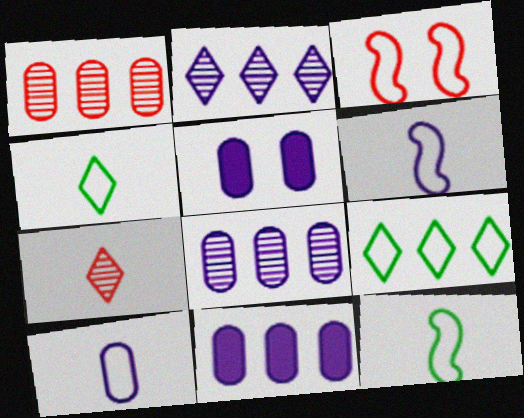[[2, 5, 6], 
[3, 9, 10], 
[5, 8, 10]]